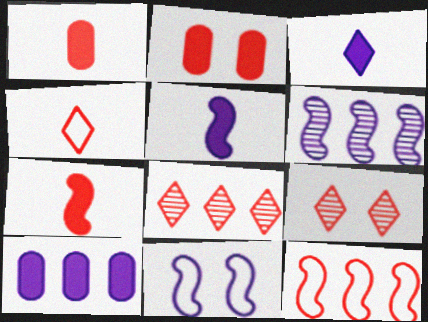[[1, 9, 12], 
[5, 6, 11]]